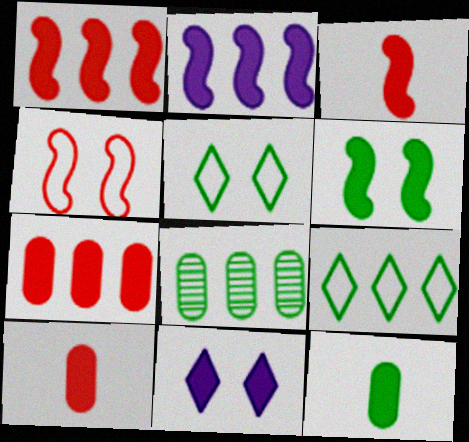[[1, 11, 12], 
[2, 3, 6]]